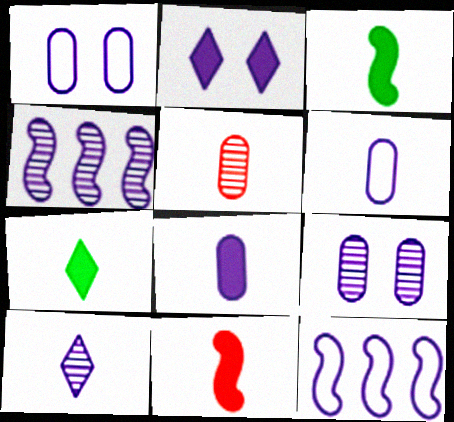[[2, 4, 6], 
[4, 9, 10], 
[7, 8, 11]]